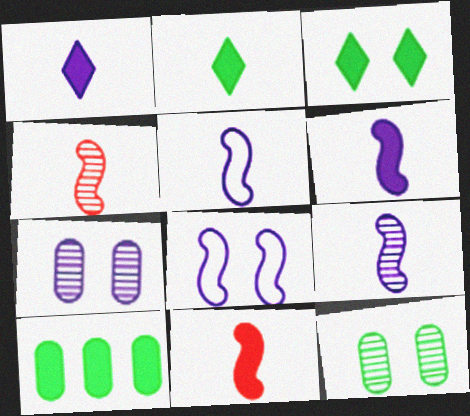[[5, 6, 9]]